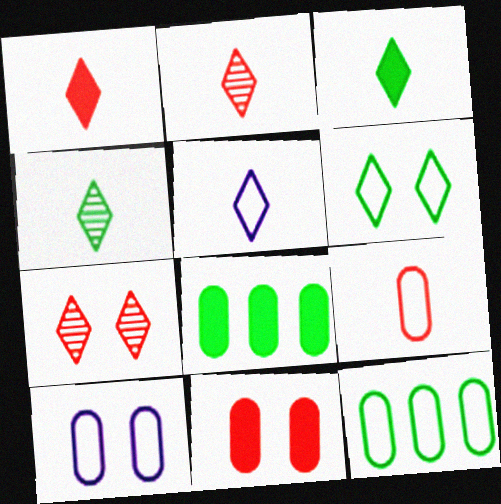[[1, 4, 5], 
[2, 3, 5], 
[9, 10, 12]]